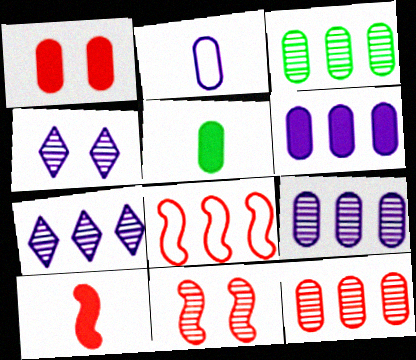[[1, 2, 3], 
[1, 5, 6], 
[3, 9, 12], 
[4, 5, 8], 
[8, 10, 11]]